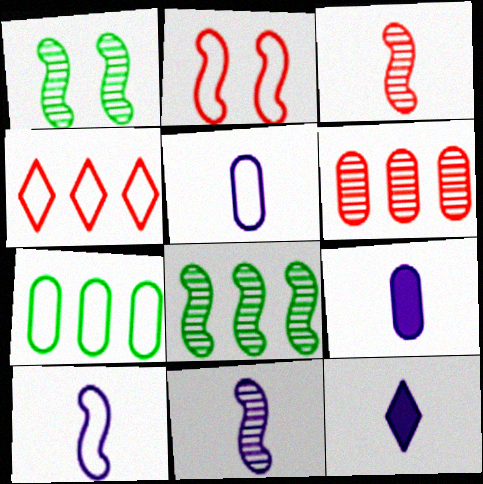[[1, 4, 9], 
[5, 11, 12]]